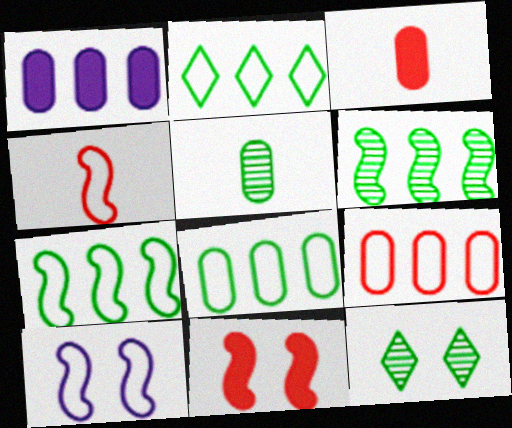[[1, 4, 12], 
[2, 7, 8], 
[4, 7, 10], 
[5, 6, 12]]